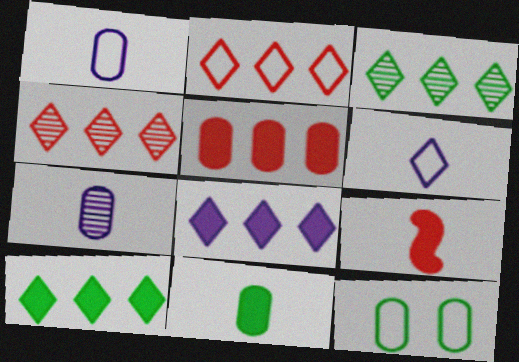[[2, 3, 8], 
[5, 7, 12]]